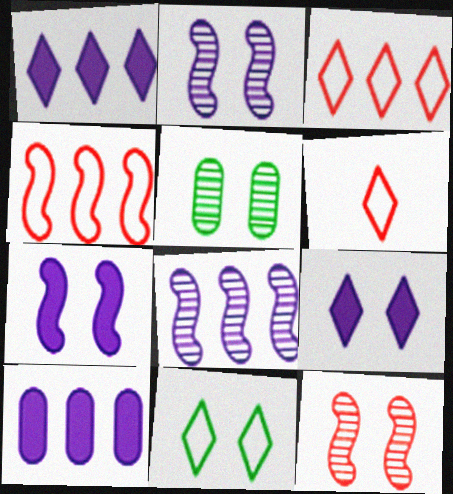[]